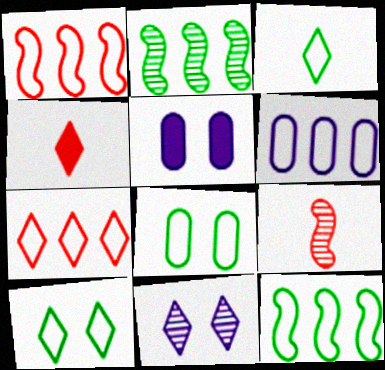[[3, 8, 12], 
[6, 7, 12]]